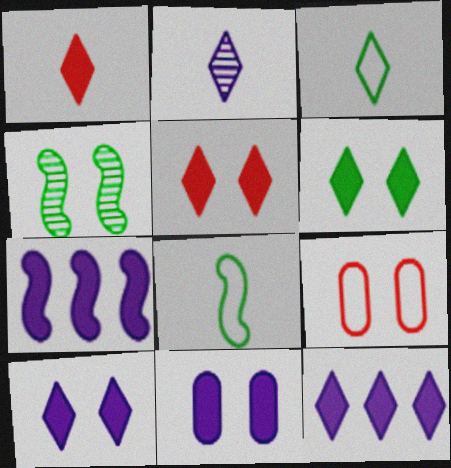[[1, 2, 3], 
[1, 6, 12], 
[4, 9, 10], 
[5, 6, 10]]